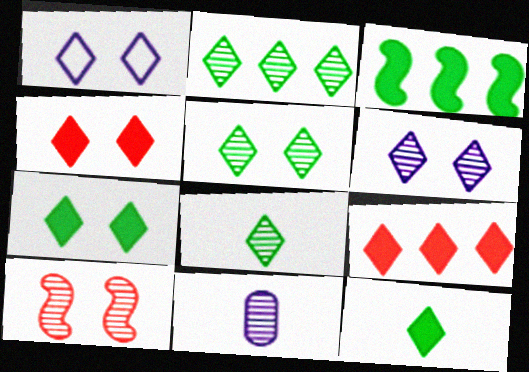[[1, 4, 5], 
[1, 8, 9], 
[2, 5, 8], 
[2, 10, 11]]